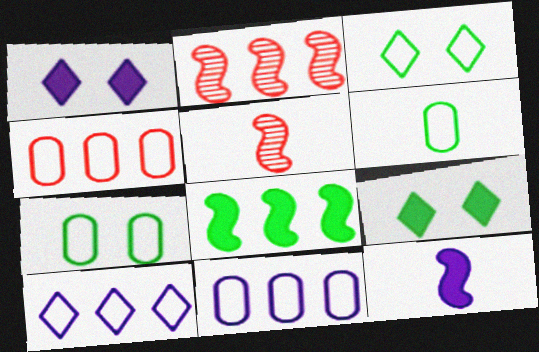[[1, 2, 6], 
[5, 9, 11]]